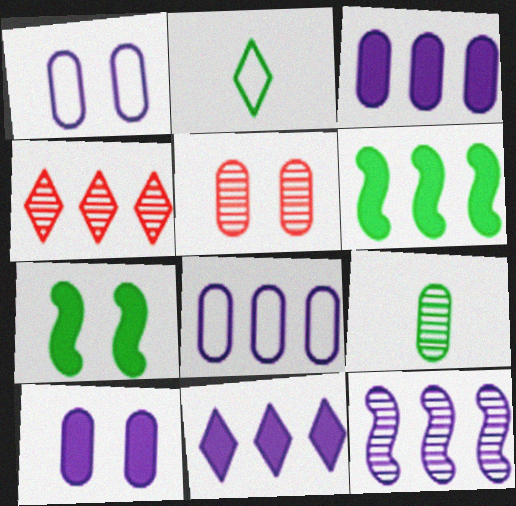[[4, 6, 8], 
[8, 11, 12]]